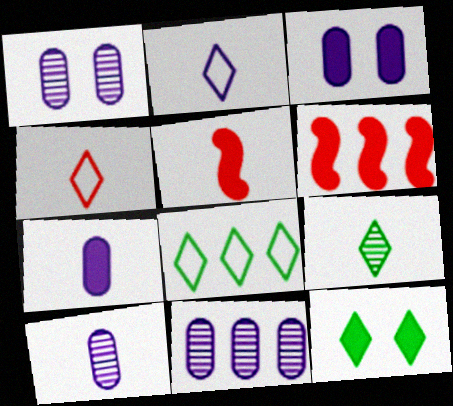[[1, 5, 8], 
[1, 10, 11], 
[6, 7, 12], 
[6, 8, 11], 
[8, 9, 12]]